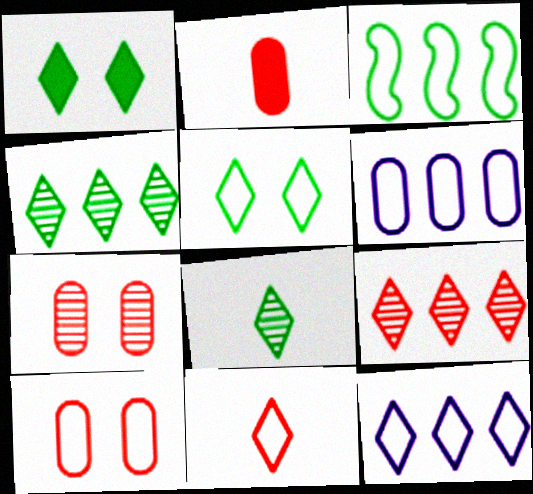[[5, 11, 12]]